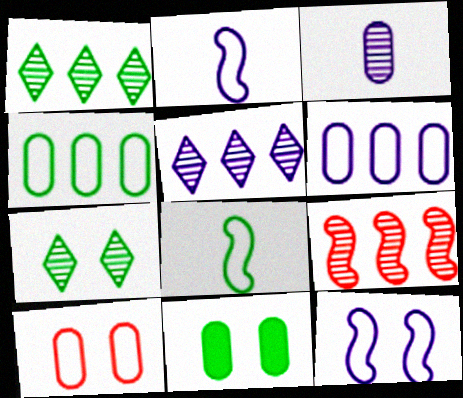[[1, 8, 11], 
[3, 7, 9]]